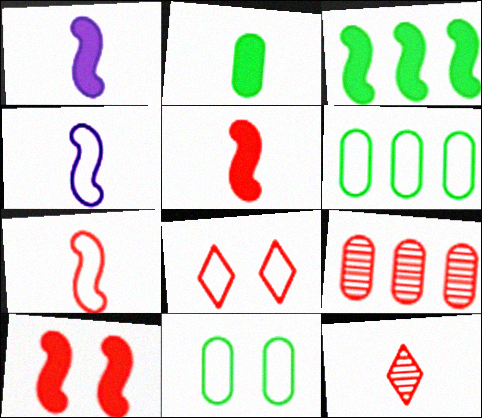[[1, 3, 10], 
[2, 4, 12], 
[4, 6, 8], 
[5, 8, 9]]